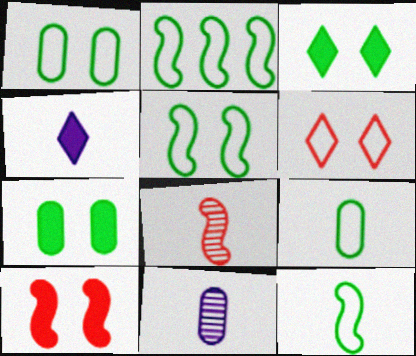[[2, 5, 12], 
[4, 8, 9]]